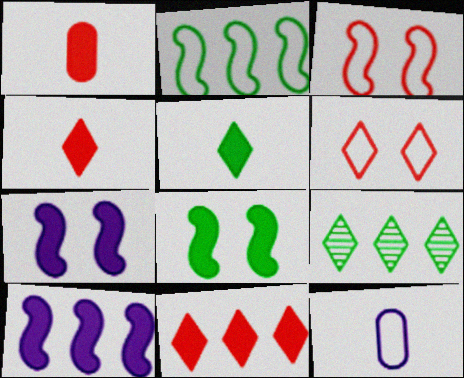[[2, 6, 12]]